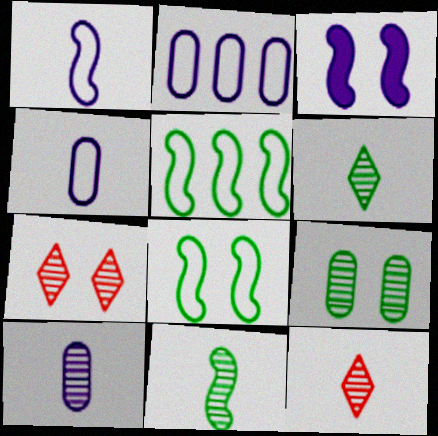[[10, 11, 12]]